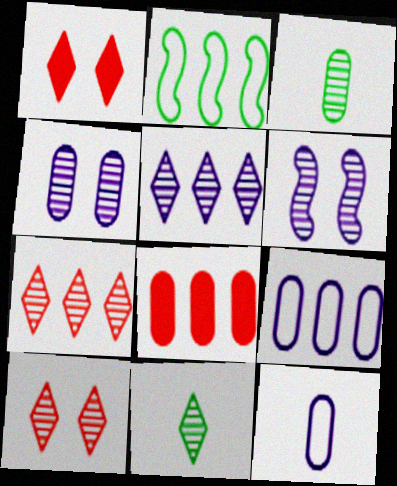[[2, 5, 8], 
[3, 6, 7], 
[5, 10, 11]]